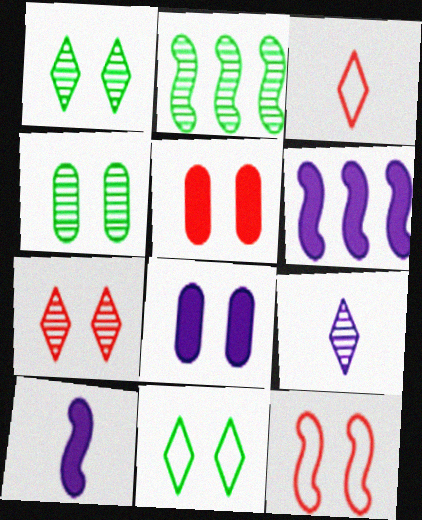[[1, 8, 12], 
[2, 3, 8], 
[2, 10, 12], 
[3, 4, 6], 
[5, 7, 12]]